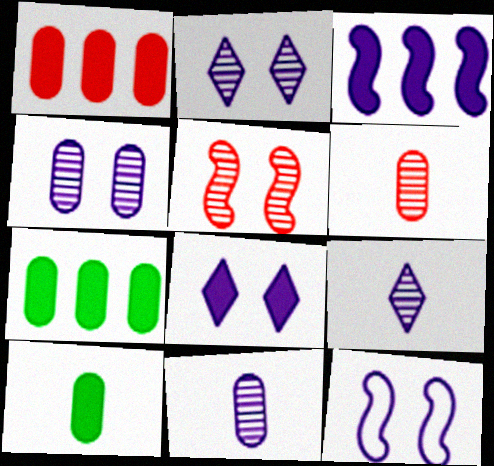[[4, 8, 12]]